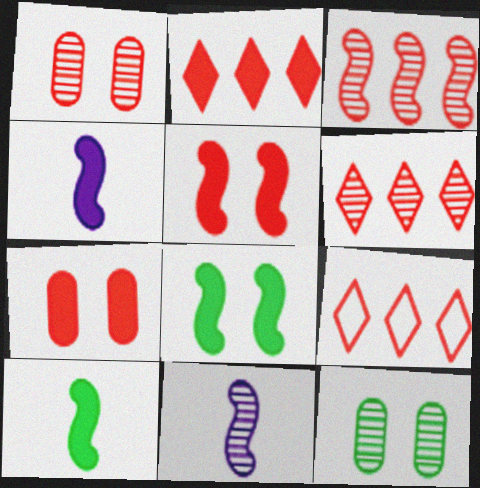[[2, 6, 9], 
[4, 9, 12], 
[6, 11, 12]]